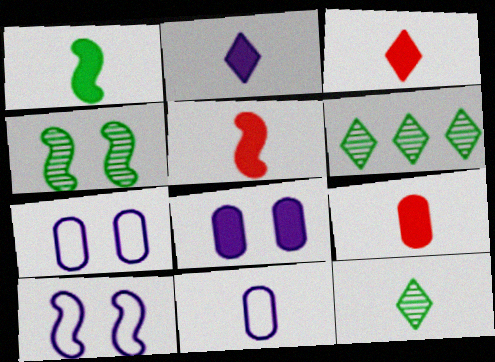[[1, 2, 9], 
[3, 5, 9], 
[5, 6, 7], 
[5, 11, 12], 
[6, 9, 10]]